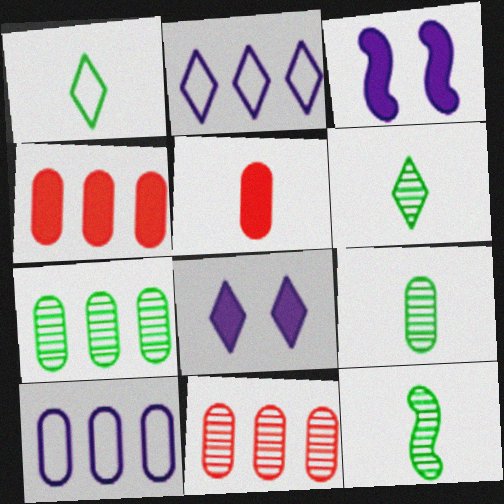[[1, 3, 11], 
[4, 7, 10], 
[6, 9, 12]]